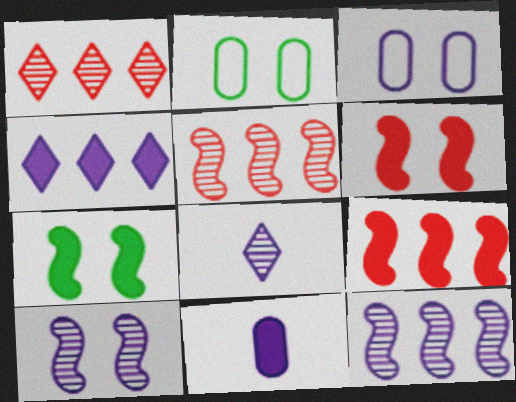[[2, 8, 9]]